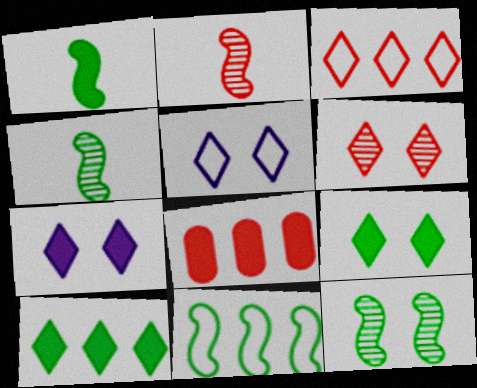[[1, 7, 8], 
[1, 11, 12], 
[4, 5, 8], 
[5, 6, 9]]